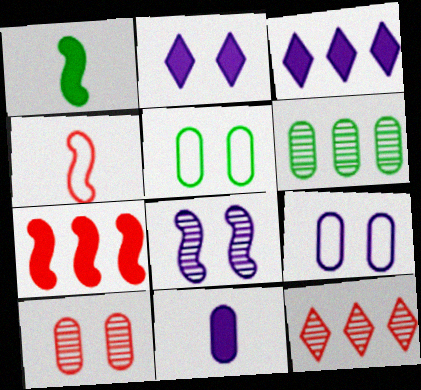[[1, 9, 12], 
[2, 4, 6], 
[2, 8, 9]]